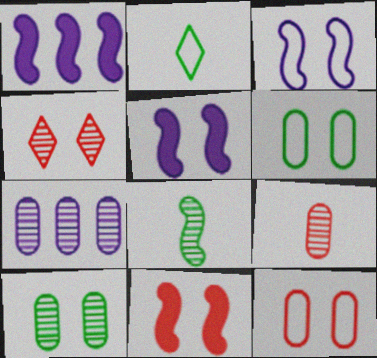[[2, 7, 11], 
[4, 5, 6], 
[4, 7, 8], 
[4, 11, 12], 
[7, 9, 10]]